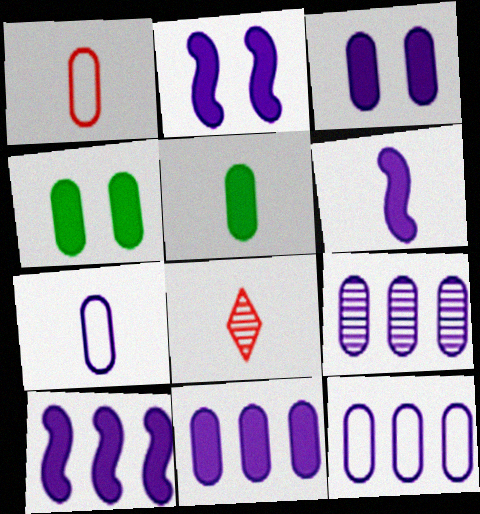[[1, 4, 9], 
[2, 6, 10], 
[3, 7, 9], 
[9, 11, 12]]